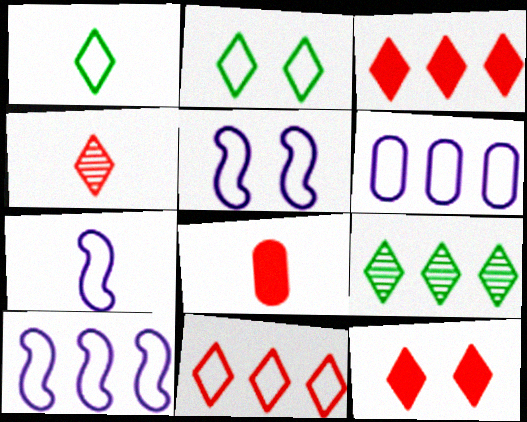[[4, 11, 12], 
[5, 7, 10], 
[5, 8, 9]]